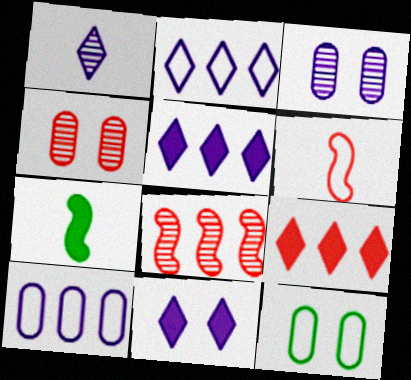[[1, 2, 11], 
[2, 4, 7], 
[2, 6, 12], 
[4, 6, 9]]